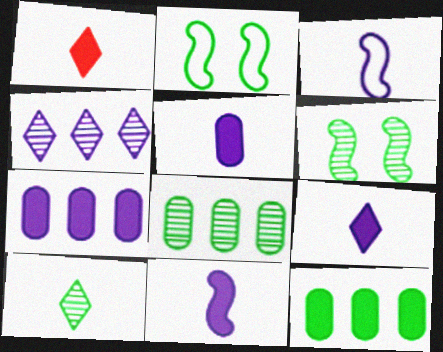[[2, 10, 12], 
[5, 9, 11], 
[6, 8, 10]]